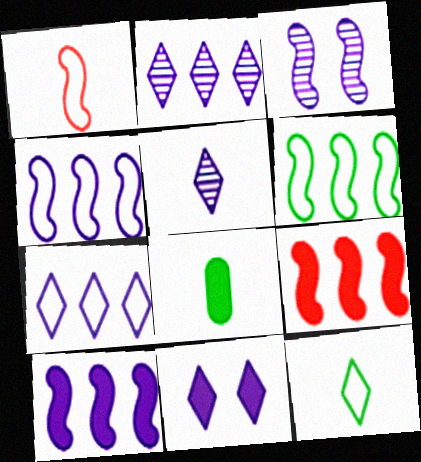[[1, 5, 8], 
[5, 7, 11], 
[8, 9, 11]]